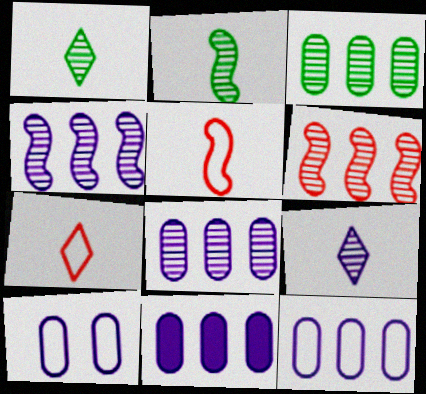[[8, 11, 12]]